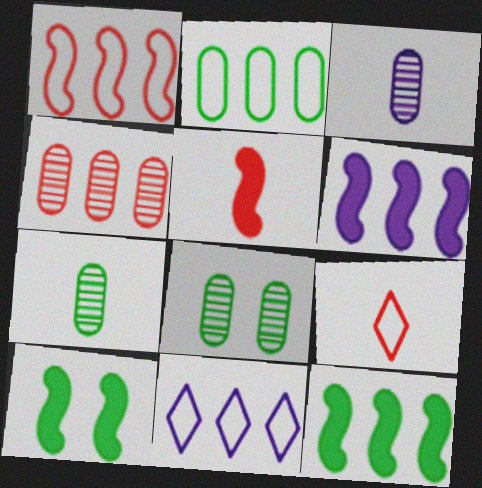[[1, 2, 11], 
[3, 4, 8], 
[4, 11, 12], 
[5, 6, 10], 
[5, 8, 11], 
[6, 8, 9]]